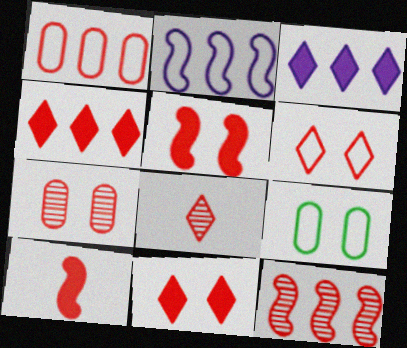[[1, 4, 12], 
[1, 5, 8], 
[4, 6, 8], 
[5, 6, 7], 
[7, 8, 12]]